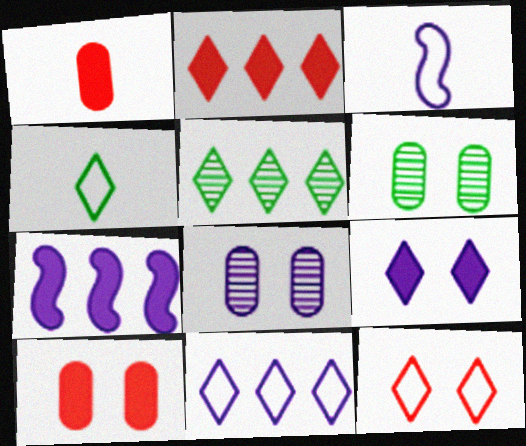[[2, 3, 6], 
[2, 5, 11], 
[3, 5, 10], 
[4, 11, 12]]